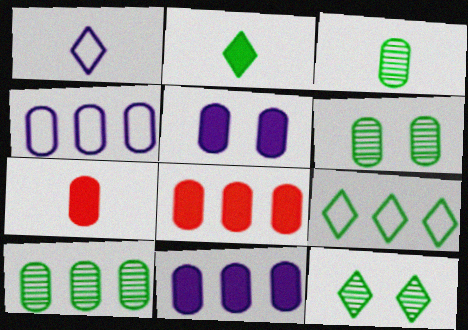[[2, 9, 12], 
[3, 6, 10], 
[4, 6, 7], 
[4, 8, 10]]